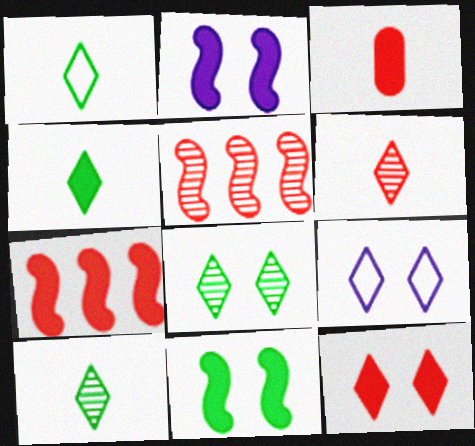[[1, 4, 10], 
[3, 7, 12], 
[8, 9, 12]]